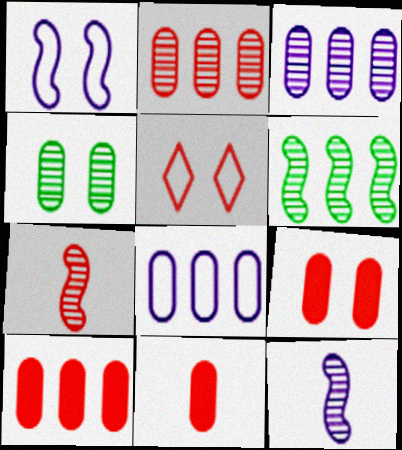[[4, 8, 11], 
[5, 7, 10], 
[9, 10, 11]]